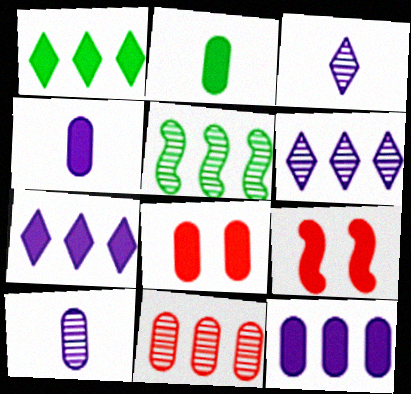[[1, 4, 9], 
[2, 7, 9], 
[2, 8, 12], 
[5, 6, 11]]